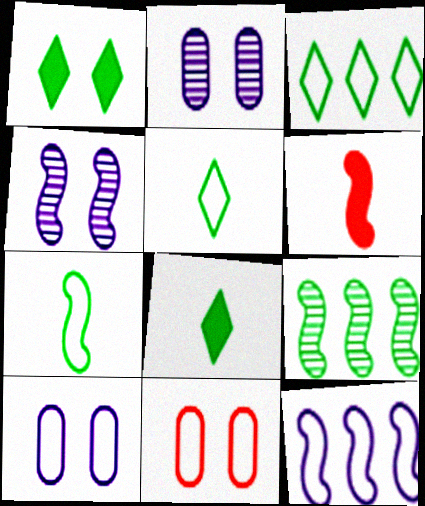[[1, 4, 11], 
[2, 3, 6], 
[5, 11, 12]]